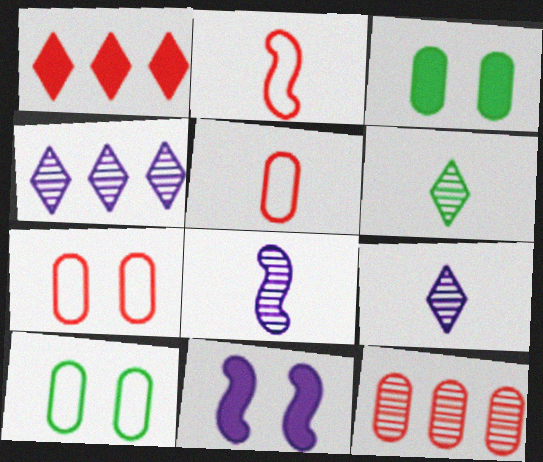[[1, 8, 10], 
[2, 3, 4]]